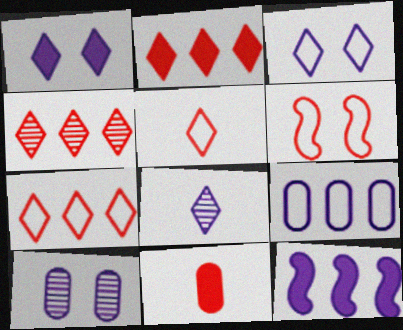[[2, 4, 7], 
[4, 6, 11]]